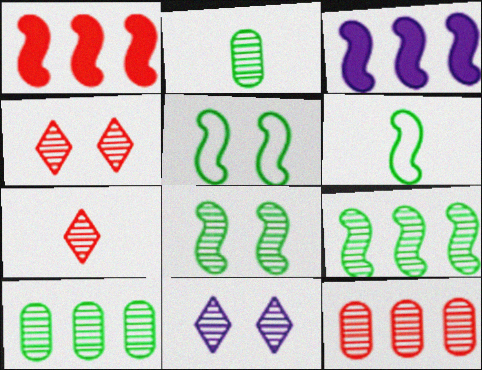[]